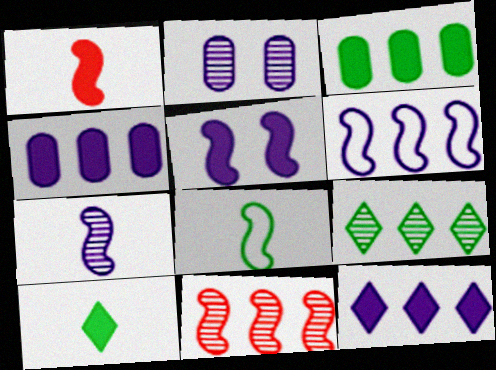[[1, 7, 8], 
[5, 6, 7], 
[5, 8, 11]]